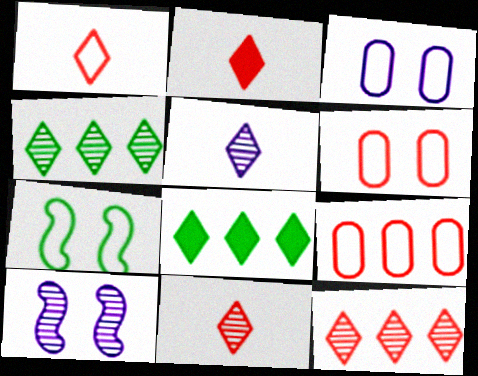[[1, 2, 11]]